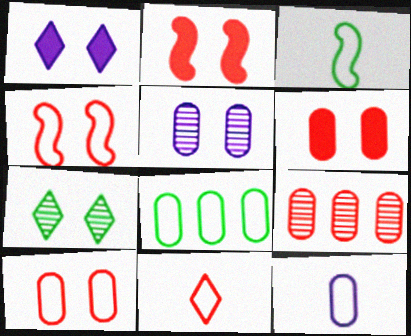[[1, 3, 9], 
[2, 9, 11], 
[3, 11, 12], 
[8, 10, 12]]